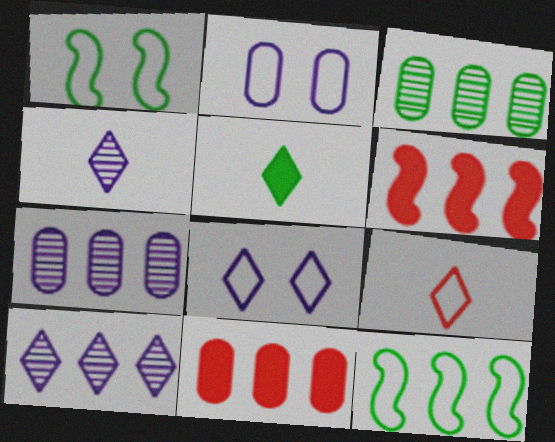[[1, 3, 5], 
[1, 4, 11], 
[2, 9, 12], 
[4, 5, 9], 
[10, 11, 12]]